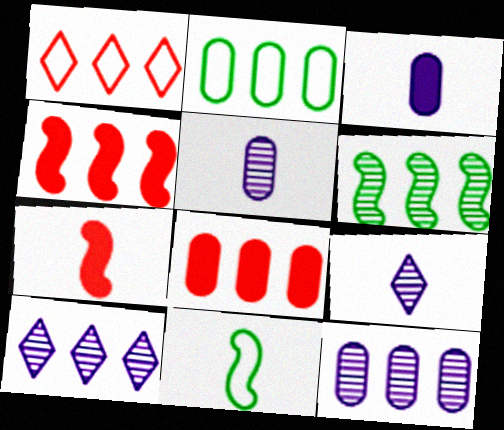[[2, 4, 10], 
[2, 8, 12]]